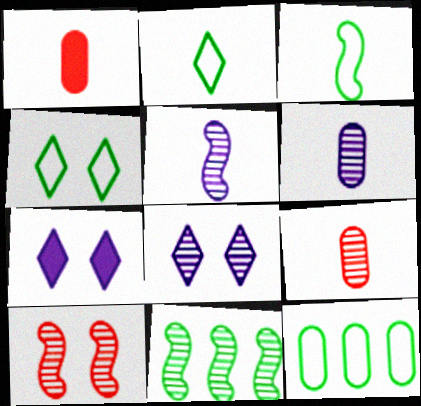[[1, 2, 5], 
[3, 4, 12], 
[5, 10, 11], 
[8, 9, 11]]